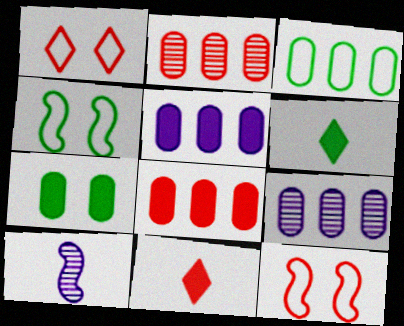[[2, 3, 5], 
[2, 11, 12], 
[3, 8, 9], 
[4, 9, 11], 
[6, 9, 12]]